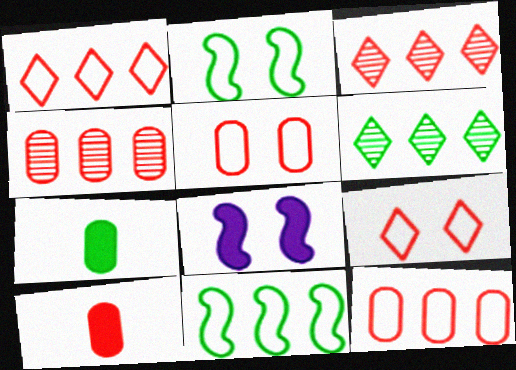[[2, 6, 7], 
[4, 5, 10]]